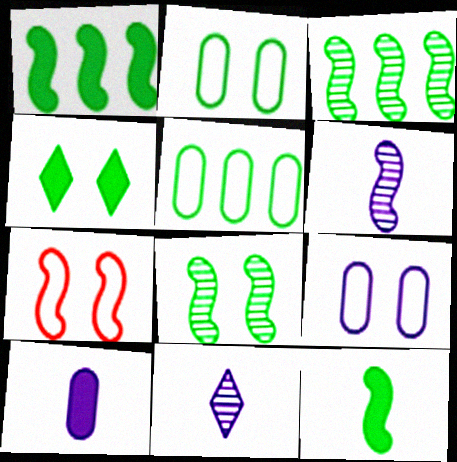[[1, 6, 7], 
[2, 4, 8]]